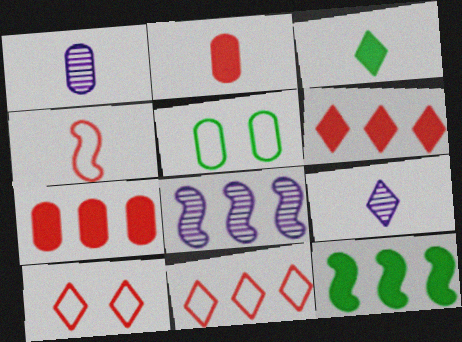[[1, 3, 4], 
[1, 5, 7], 
[1, 10, 12]]